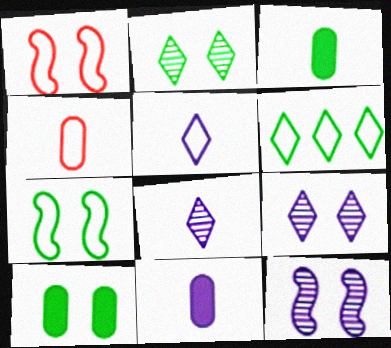[[1, 9, 10], 
[2, 7, 10]]